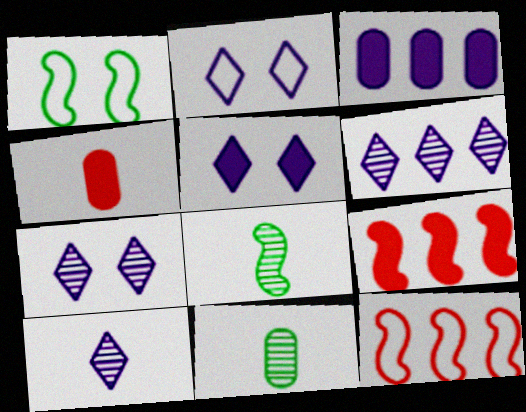[[1, 4, 6], 
[2, 5, 7], 
[2, 9, 11], 
[5, 11, 12], 
[6, 7, 10]]